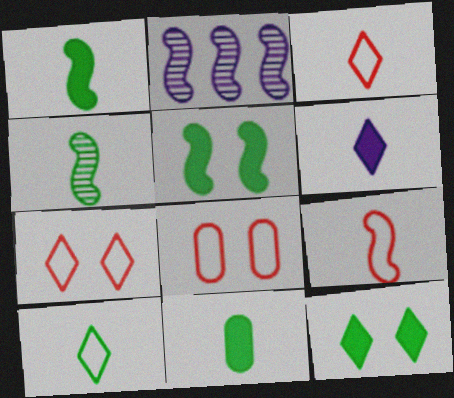[[2, 5, 9], 
[2, 7, 11], 
[4, 10, 11]]